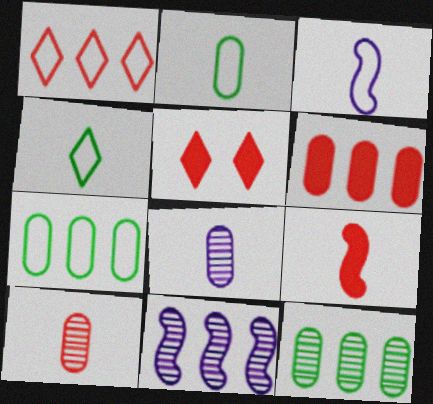[[2, 5, 11], 
[3, 5, 12], 
[4, 8, 9], 
[5, 6, 9]]